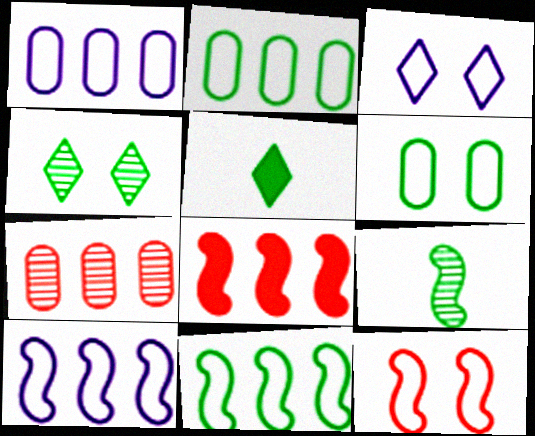[[3, 6, 12]]